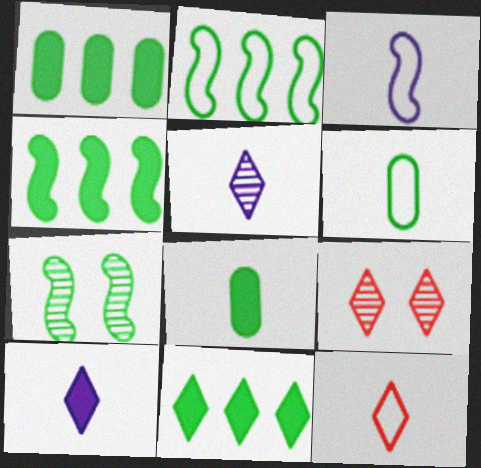[[1, 3, 9], 
[1, 4, 11], 
[3, 6, 12], 
[6, 7, 11]]